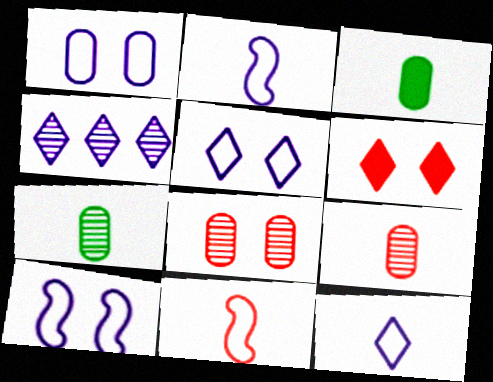[[1, 5, 10]]